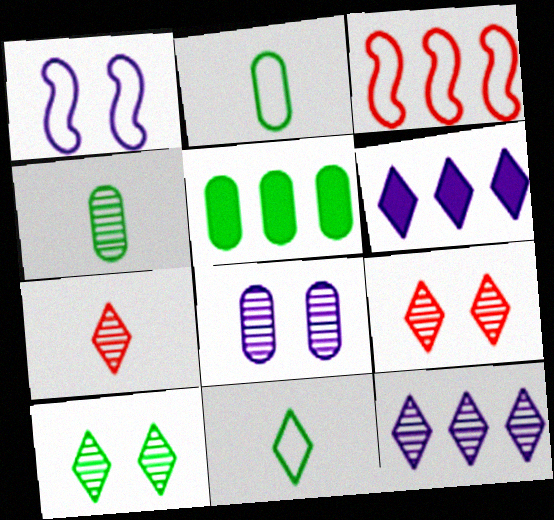[[1, 5, 7], 
[3, 5, 12], 
[6, 9, 11], 
[7, 10, 12]]